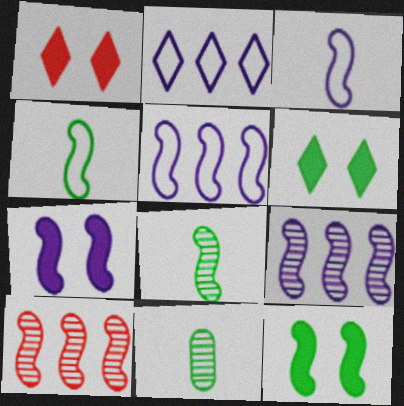[[1, 5, 11], 
[3, 7, 9], 
[3, 10, 12], 
[4, 7, 10]]